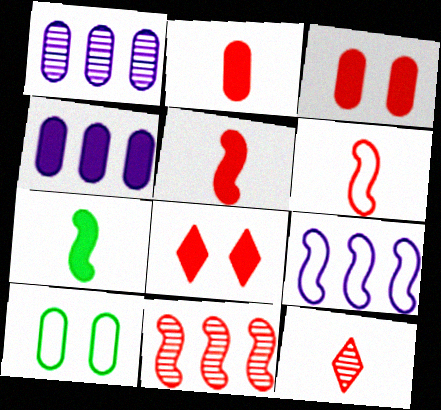[[1, 2, 10], 
[2, 6, 12], 
[4, 7, 8]]